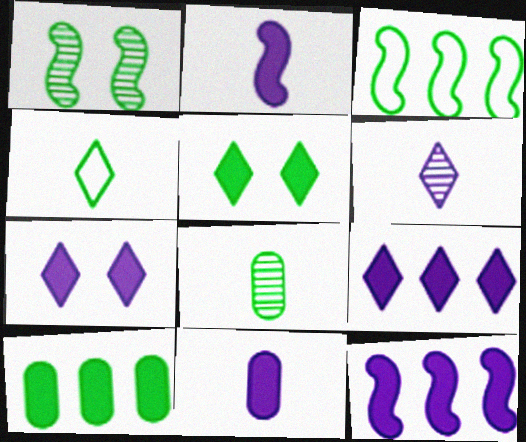[[1, 4, 10], 
[3, 5, 8], 
[7, 11, 12]]